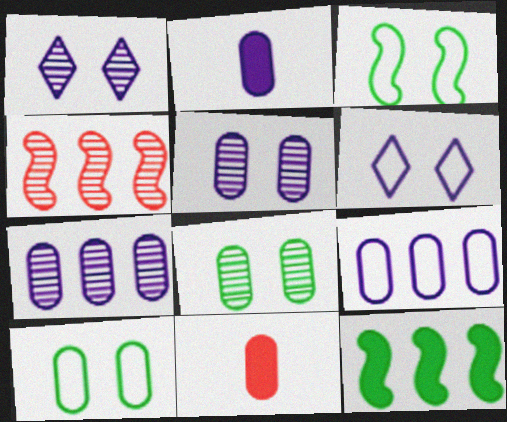[[2, 5, 9], 
[7, 10, 11], 
[8, 9, 11]]